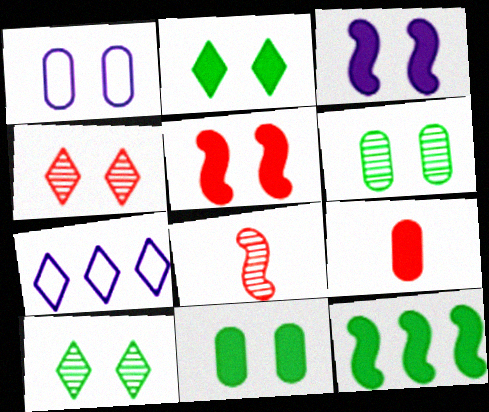[[1, 5, 10], 
[7, 8, 11]]